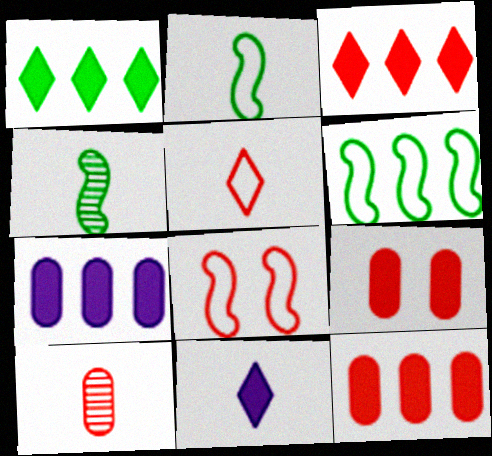[[2, 10, 11], 
[3, 8, 10]]